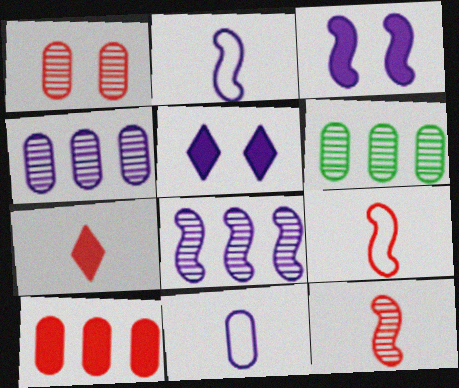[[2, 3, 8], 
[2, 4, 5], 
[5, 6, 9], 
[5, 8, 11]]